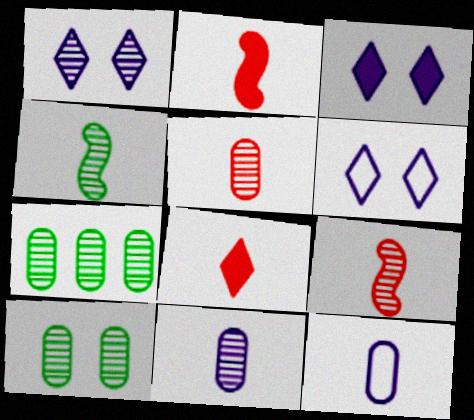[[1, 3, 6], 
[1, 7, 9], 
[2, 6, 7], 
[4, 8, 12]]